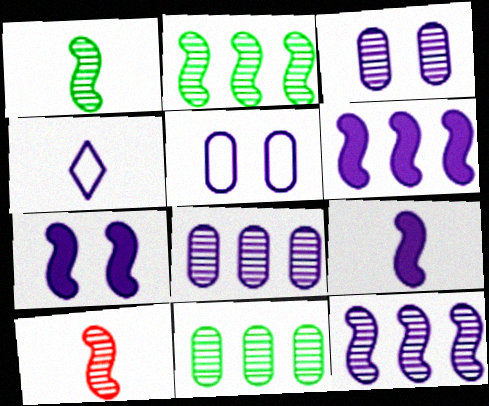[[3, 4, 6], 
[4, 7, 8], 
[6, 7, 9]]